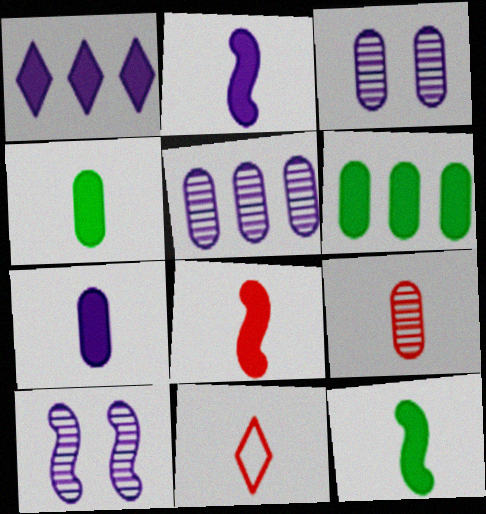[[2, 8, 12], 
[6, 10, 11], 
[8, 9, 11]]